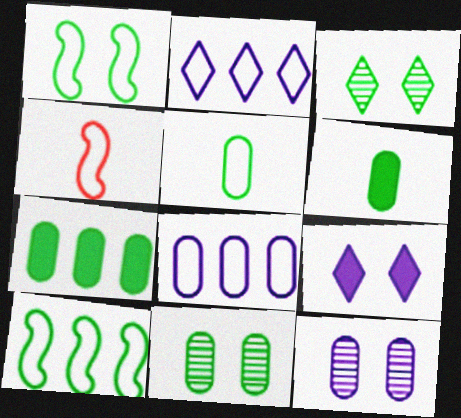[[3, 6, 10], 
[5, 7, 11]]